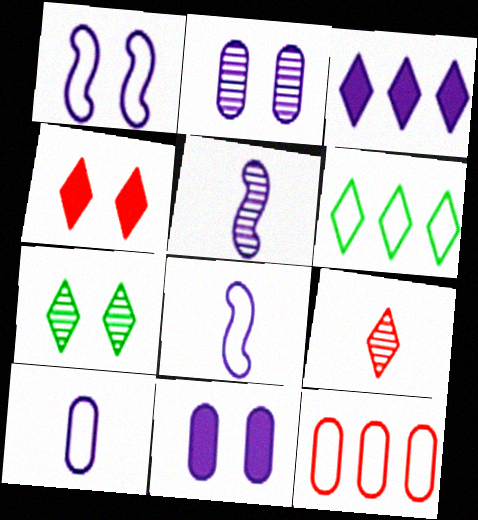[[2, 3, 8]]